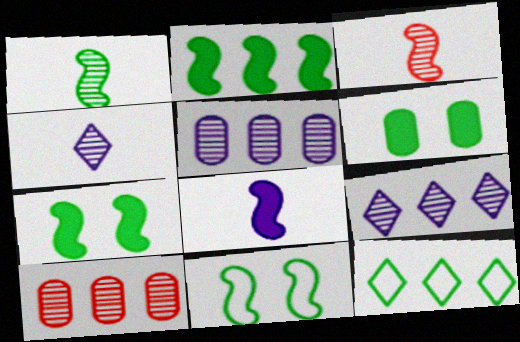[[1, 2, 11], 
[1, 6, 12]]